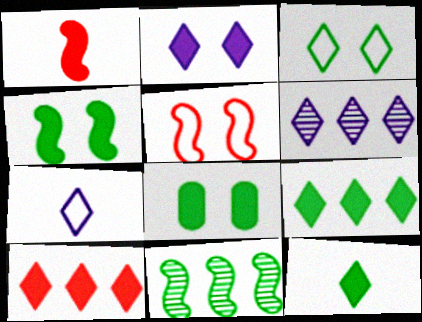[[2, 6, 7], 
[2, 10, 12]]